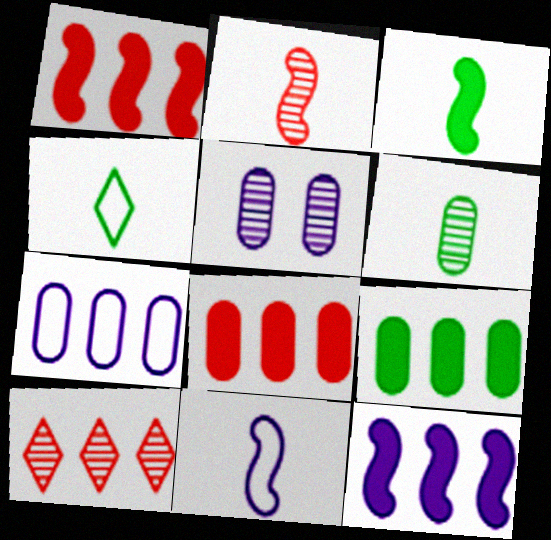[[1, 4, 5], 
[2, 3, 11], 
[3, 4, 6]]